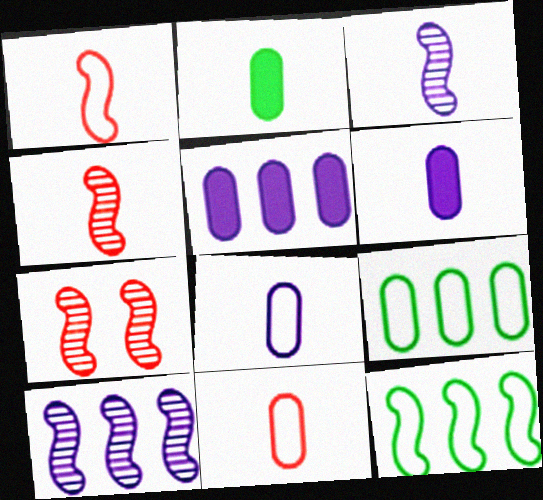[]